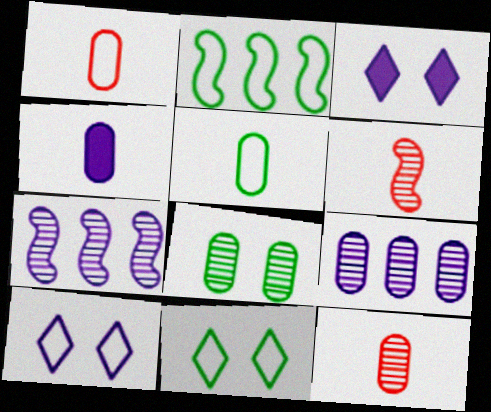[[1, 2, 10], 
[2, 3, 12], 
[2, 5, 11], 
[4, 5, 12], 
[4, 7, 10], 
[8, 9, 12]]